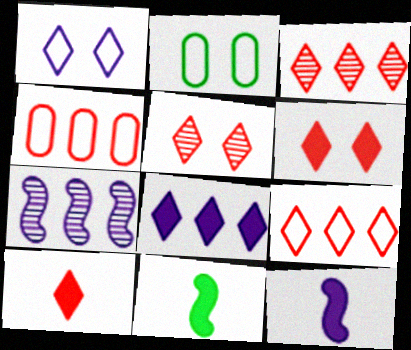[[2, 3, 12], 
[2, 7, 10], 
[5, 9, 10]]